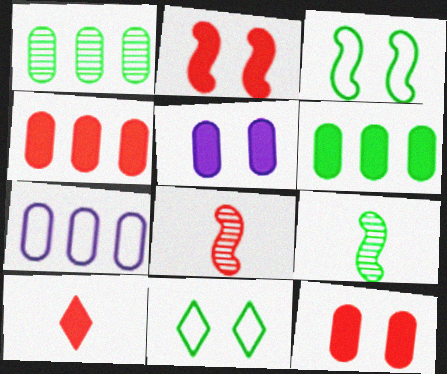[[1, 4, 7], 
[2, 4, 10], 
[6, 9, 11]]